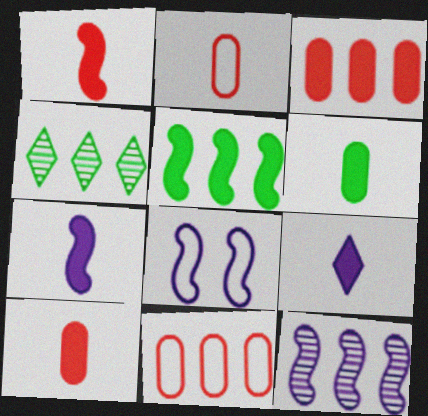[[1, 6, 9], 
[4, 8, 10], 
[7, 8, 12]]